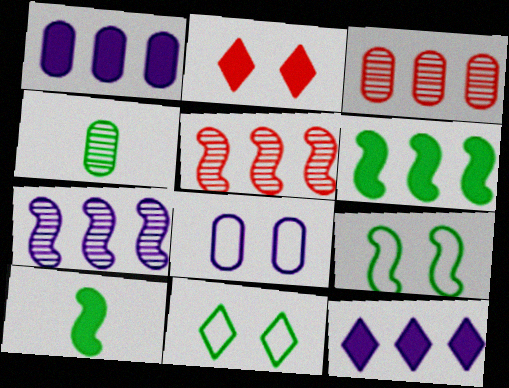[[1, 2, 10], 
[4, 6, 11]]